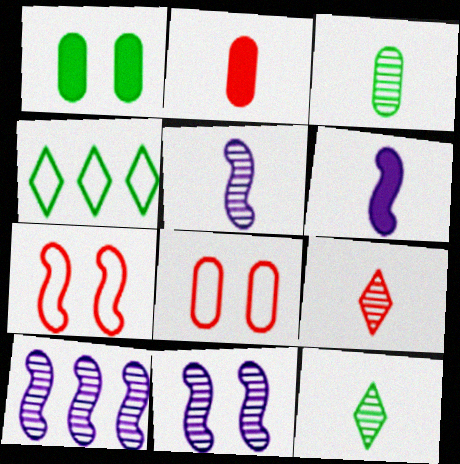[[2, 4, 11], 
[3, 5, 9], 
[5, 10, 11]]